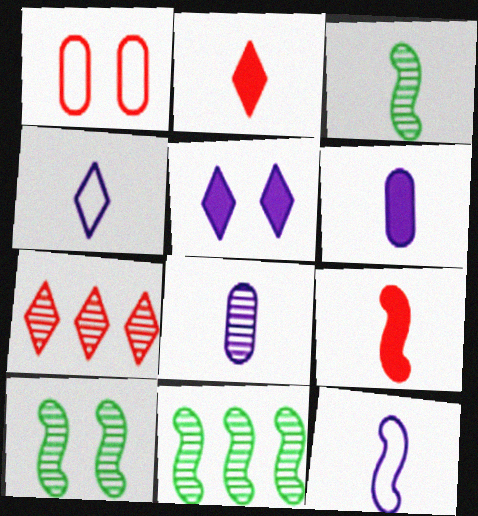[[1, 5, 10], 
[1, 7, 9], 
[3, 9, 12], 
[3, 10, 11], 
[7, 8, 10]]